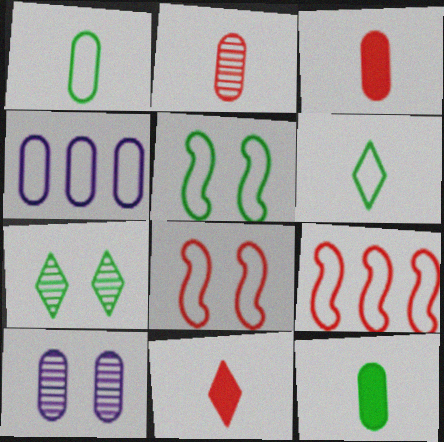[[4, 6, 8]]